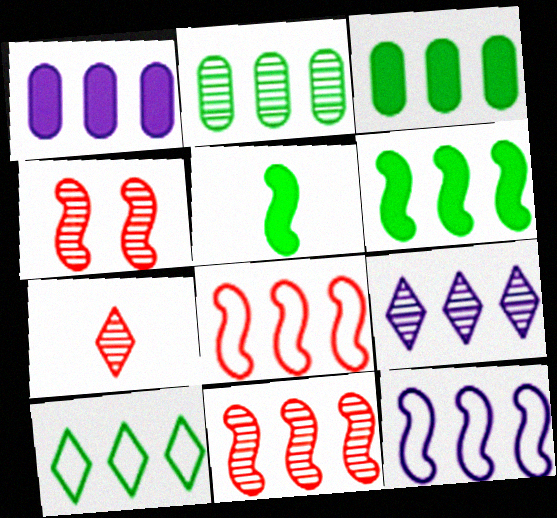[[1, 9, 12], 
[1, 10, 11], 
[2, 6, 10], 
[2, 9, 11], 
[3, 8, 9], 
[4, 5, 12], 
[6, 11, 12]]